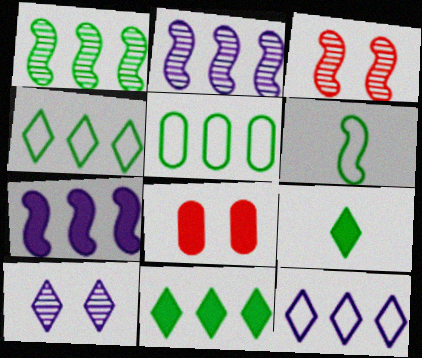[[1, 5, 11], 
[3, 6, 7], 
[7, 8, 9]]